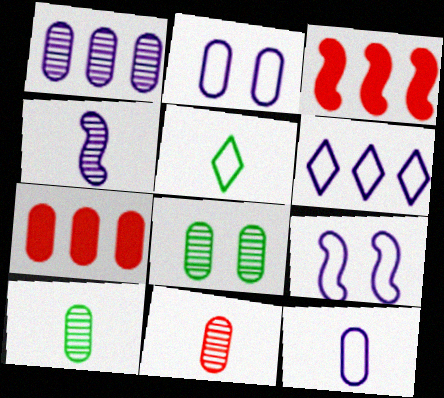[[1, 8, 11], 
[2, 7, 10], 
[6, 9, 12], 
[7, 8, 12]]